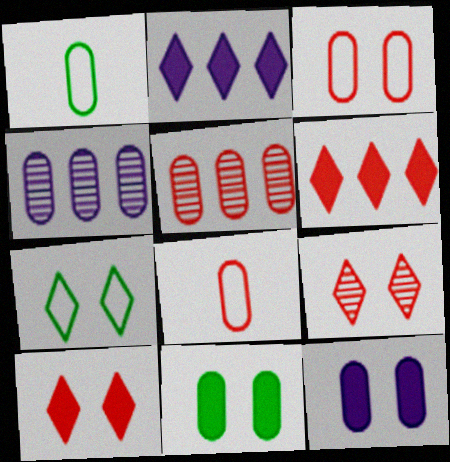[[1, 5, 12], 
[4, 8, 11]]